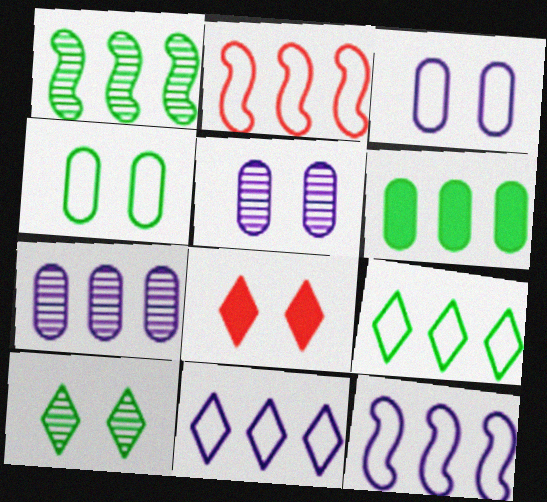[[1, 6, 9]]